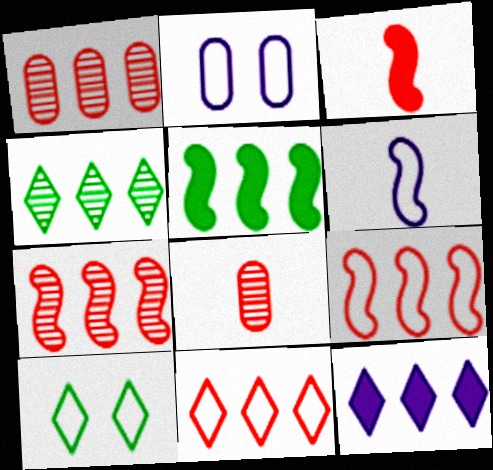[[2, 3, 4], 
[4, 11, 12]]